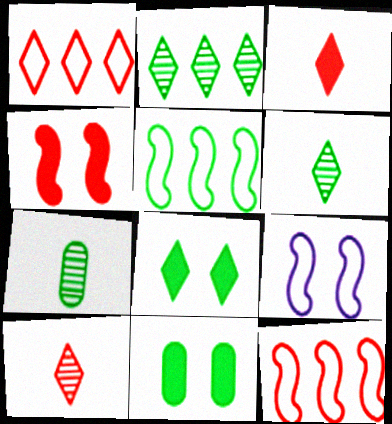[[5, 6, 11], 
[5, 7, 8]]